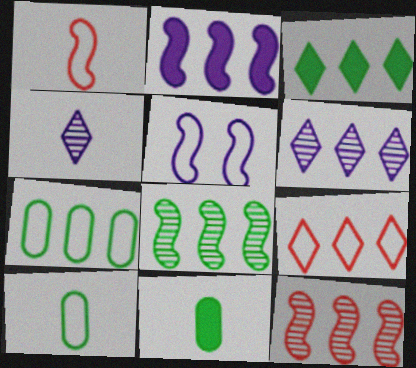[[1, 4, 11], 
[3, 6, 9], 
[3, 7, 8], 
[5, 9, 10]]